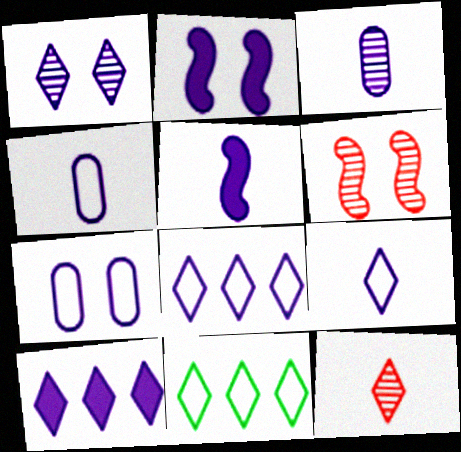[[1, 2, 7], 
[1, 9, 10], 
[2, 3, 8], 
[3, 5, 9]]